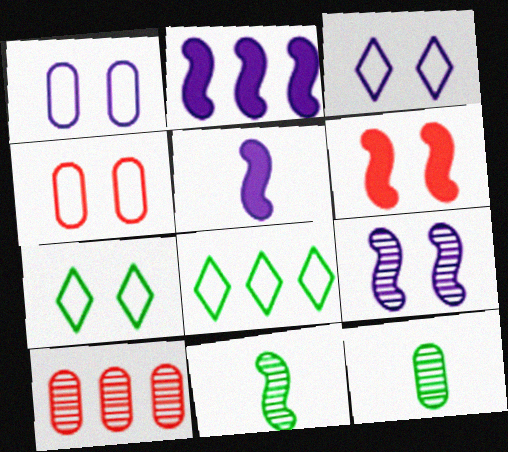[[2, 8, 10], 
[5, 7, 10]]